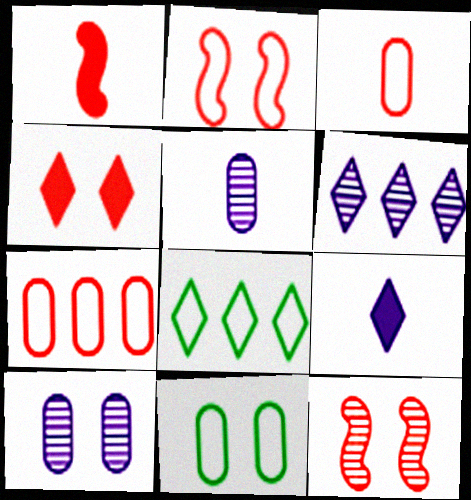[[1, 6, 11], 
[1, 8, 10]]